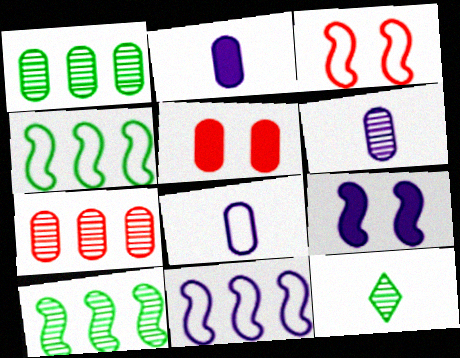[[1, 5, 8], 
[2, 6, 8], 
[5, 11, 12]]